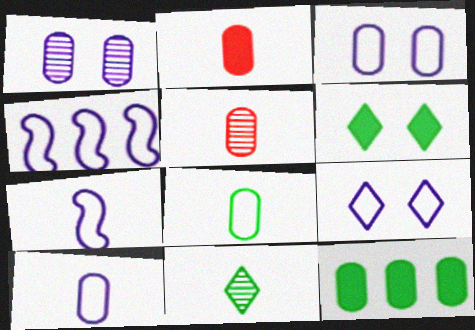[[2, 7, 11], 
[3, 5, 12], 
[4, 5, 6], 
[4, 9, 10]]